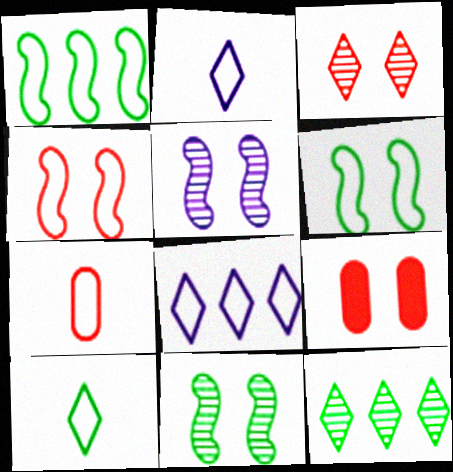[[3, 4, 9], 
[6, 7, 8]]